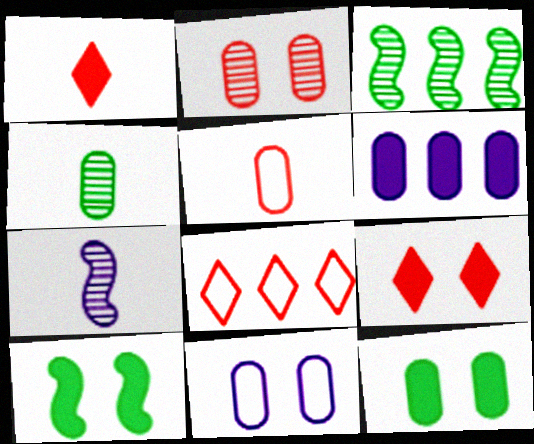[[1, 3, 11], 
[1, 6, 10], 
[2, 11, 12], 
[3, 6, 8], 
[7, 8, 12]]